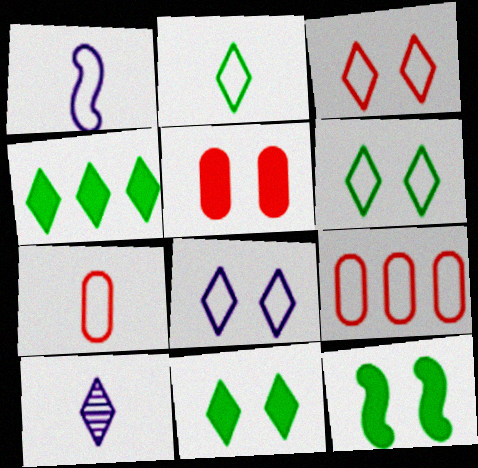[[1, 2, 7], 
[1, 6, 9], 
[3, 4, 10], 
[3, 6, 8], 
[9, 10, 12]]